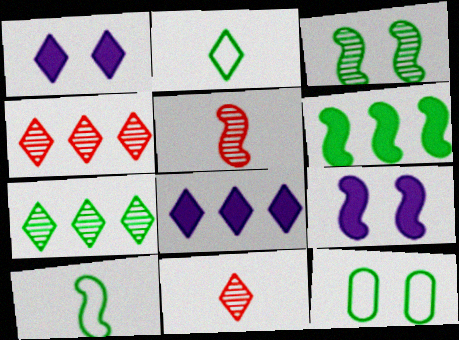[[1, 2, 4], 
[3, 6, 10], 
[5, 8, 12]]